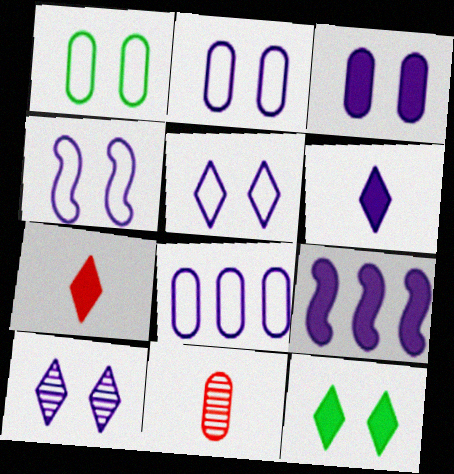[[2, 4, 5], 
[3, 4, 10], 
[3, 6, 9]]